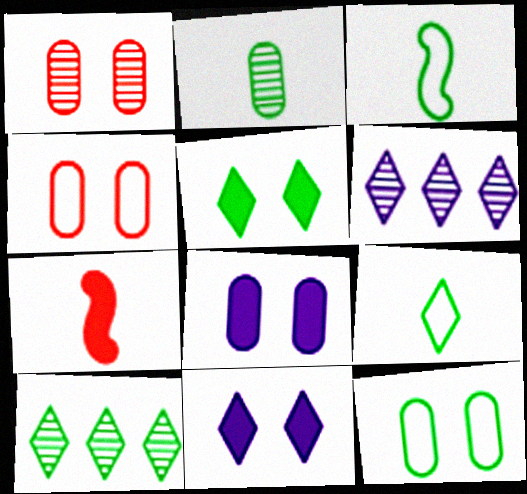[[1, 8, 12], 
[5, 9, 10], 
[6, 7, 12]]